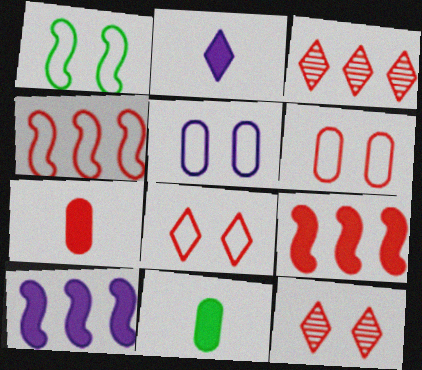[[1, 5, 8], 
[4, 7, 12]]